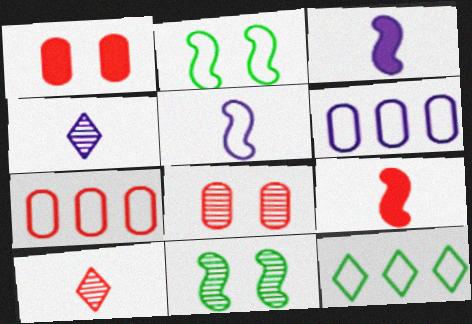[[3, 8, 12]]